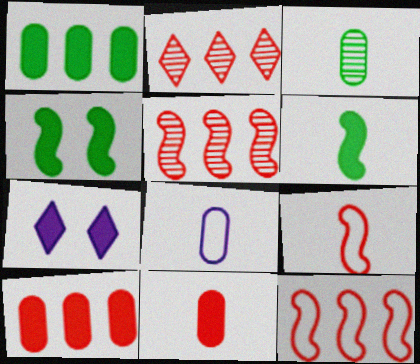[[2, 4, 8], 
[2, 10, 12], 
[3, 7, 12], 
[3, 8, 11], 
[6, 7, 10]]